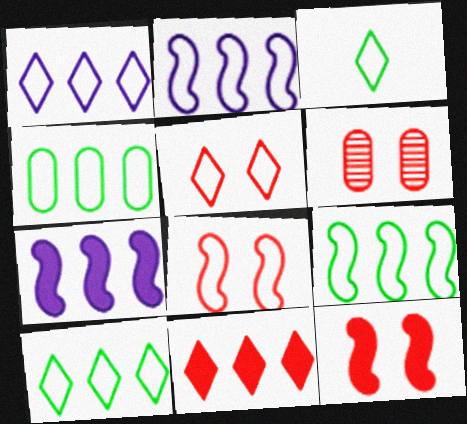[[1, 3, 5], 
[3, 6, 7], 
[4, 9, 10], 
[5, 6, 12]]